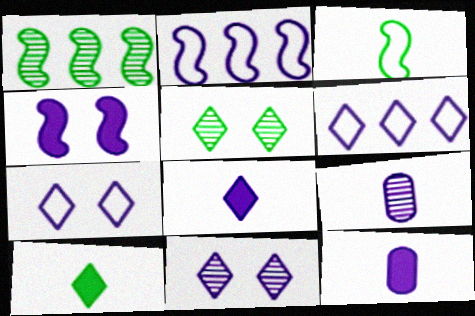[[2, 11, 12], 
[4, 6, 9], 
[6, 8, 11]]